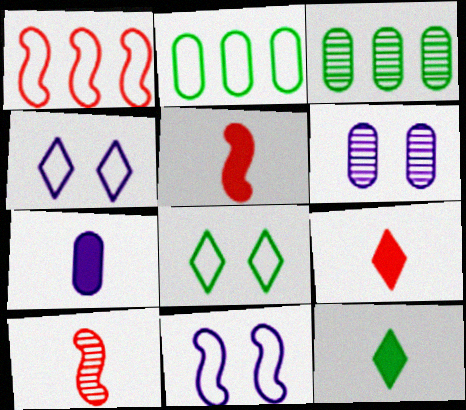[[1, 6, 12], 
[3, 4, 5], 
[3, 9, 11], 
[5, 7, 12]]